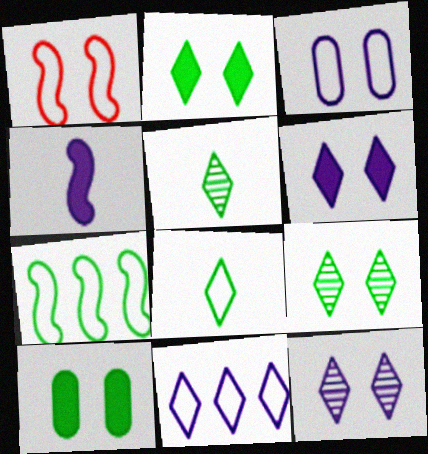[[1, 10, 12], 
[5, 7, 10]]